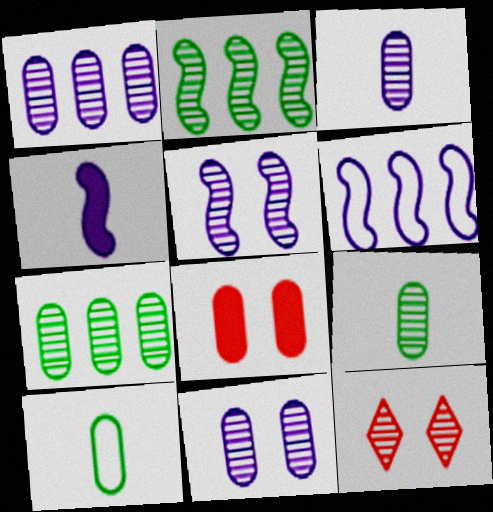[[1, 3, 11], 
[1, 8, 10], 
[2, 3, 12], 
[4, 5, 6]]